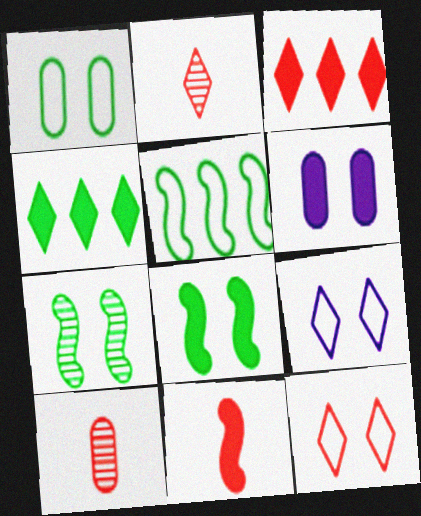[[2, 3, 12], 
[2, 4, 9], 
[2, 5, 6], 
[4, 6, 11], 
[6, 7, 12]]